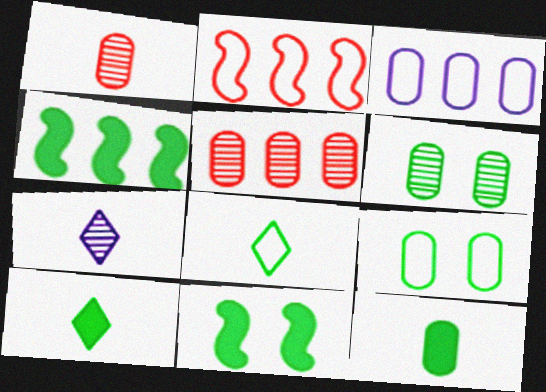[[4, 6, 8]]